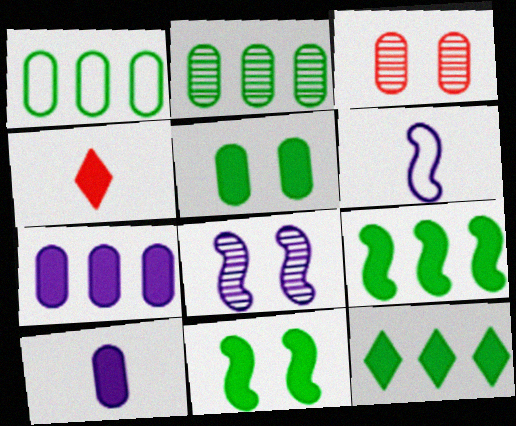[[1, 3, 10], 
[1, 4, 8], 
[3, 6, 12], 
[4, 7, 11]]